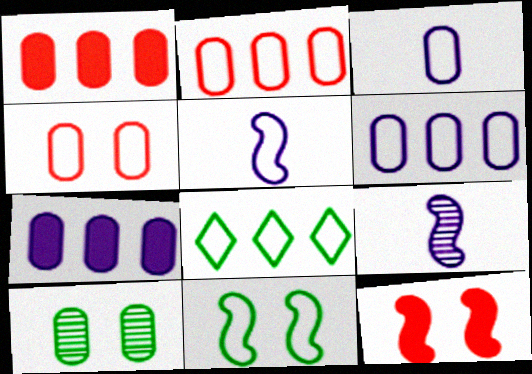[[1, 3, 10], 
[4, 5, 8]]